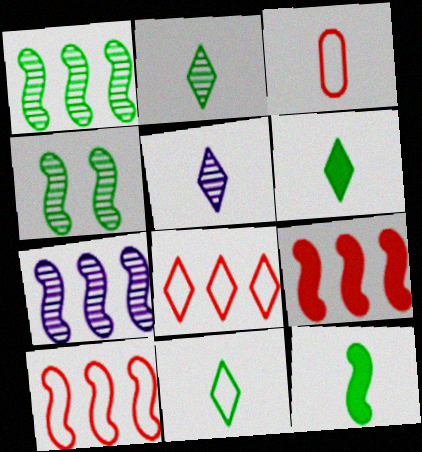[[2, 6, 11], 
[3, 5, 12]]